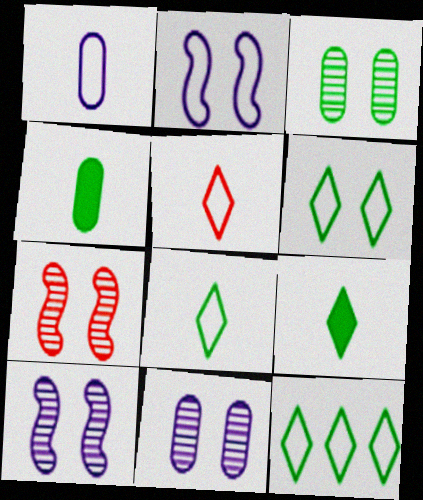[[6, 8, 12]]